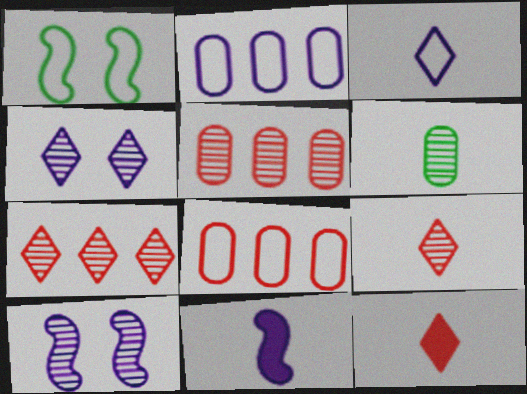[[1, 3, 8], 
[2, 4, 11], 
[6, 7, 10]]